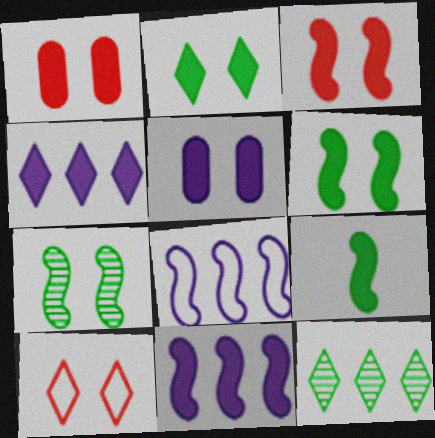[[1, 4, 9], 
[2, 3, 5], 
[3, 9, 11], 
[5, 7, 10]]